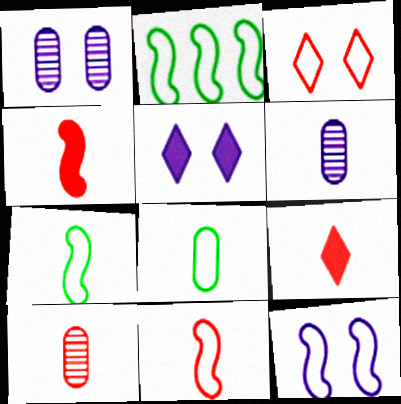[[1, 2, 9], 
[1, 5, 12], 
[2, 5, 10], 
[2, 11, 12], 
[6, 7, 9], 
[9, 10, 11]]